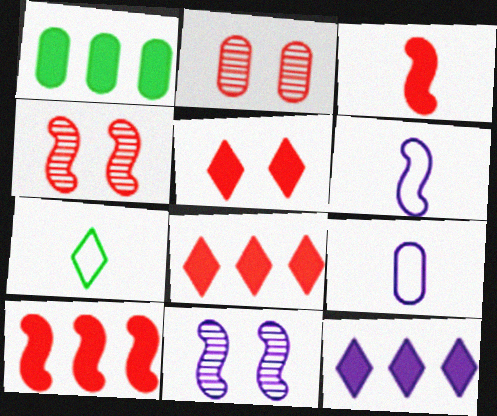[[1, 2, 9], 
[1, 10, 12], 
[9, 11, 12]]